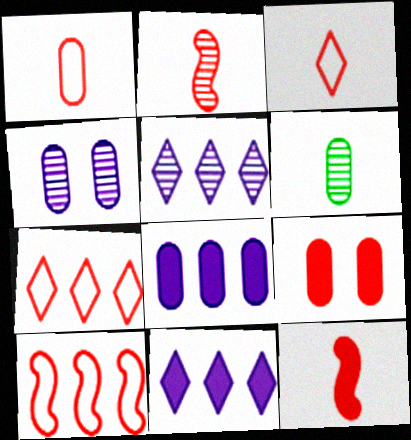[[2, 7, 9]]